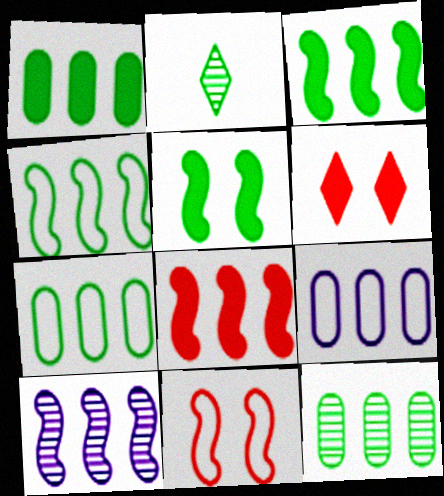[[1, 7, 12], 
[2, 5, 7], 
[4, 8, 10]]